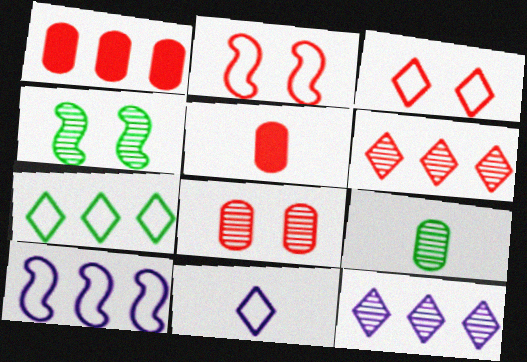[[1, 4, 11], 
[2, 5, 6], 
[3, 7, 11]]